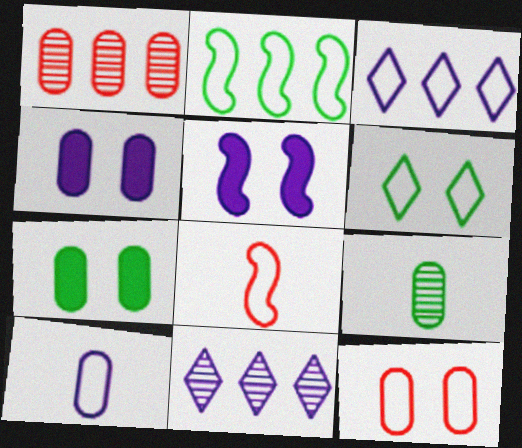[[1, 7, 10], 
[5, 10, 11], 
[7, 8, 11]]